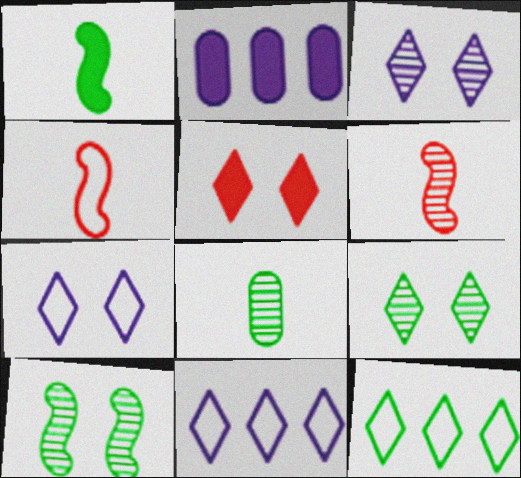[[1, 2, 5], 
[2, 4, 9], 
[5, 7, 9]]